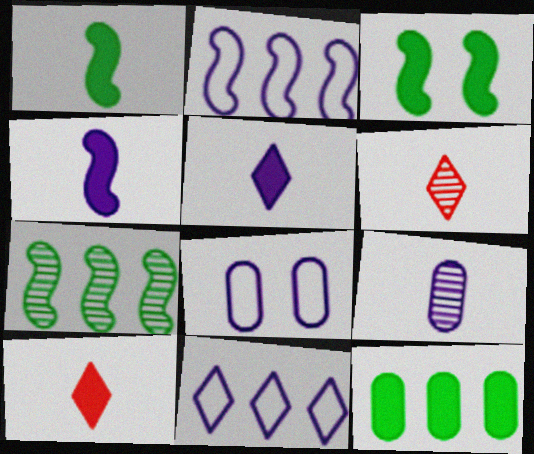[[7, 8, 10]]